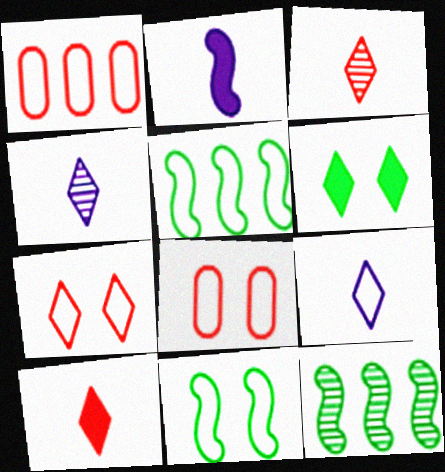[[1, 9, 11], 
[5, 8, 9]]